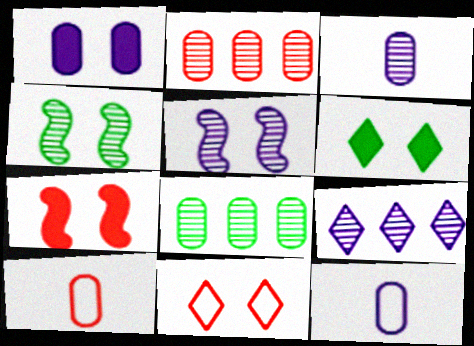[[1, 4, 11], 
[1, 6, 7], 
[1, 8, 10], 
[3, 5, 9]]